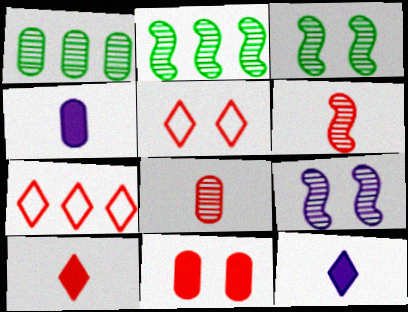[[2, 4, 5], 
[2, 6, 9], 
[3, 4, 7], 
[6, 7, 11]]